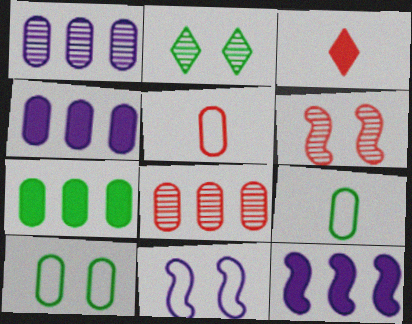[[2, 5, 12]]